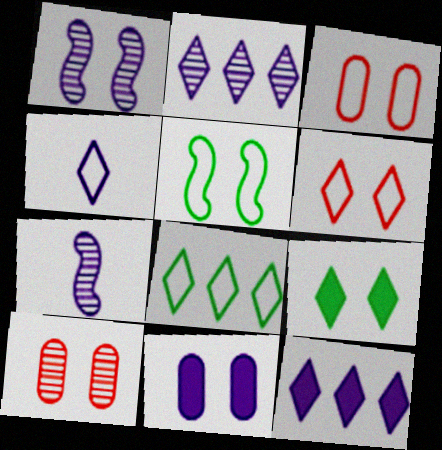[[1, 3, 9], 
[4, 6, 8]]